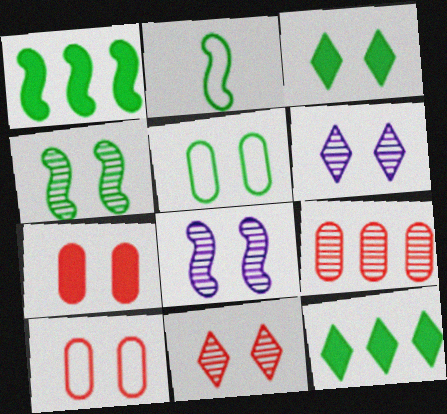[[1, 2, 4], 
[3, 4, 5], 
[3, 8, 10]]